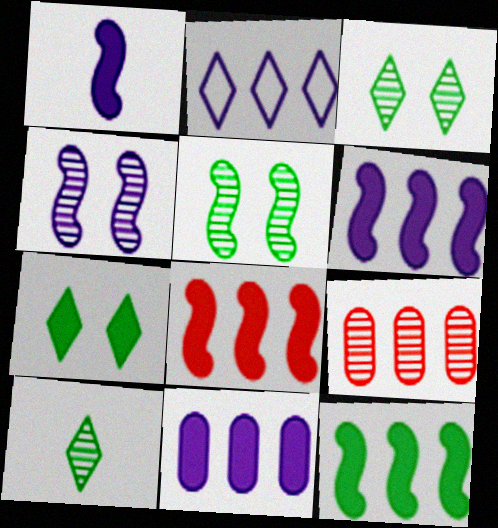[[2, 9, 12], 
[4, 9, 10], 
[6, 8, 12]]